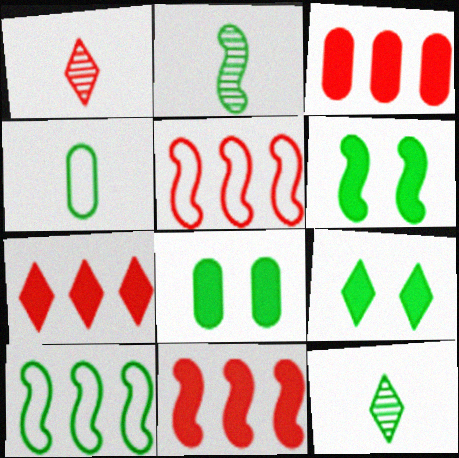[[2, 6, 10], 
[3, 7, 11], 
[6, 8, 9], 
[8, 10, 12]]